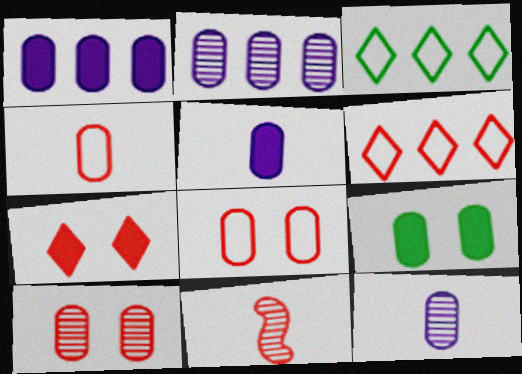[[2, 4, 9]]